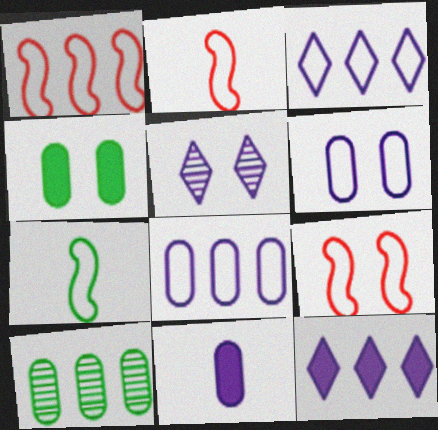[[1, 2, 9], 
[1, 10, 12], 
[4, 5, 9]]